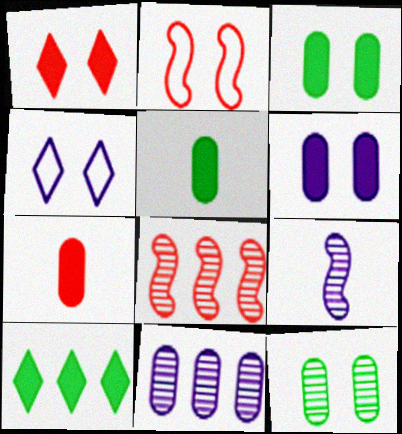[[4, 5, 8]]